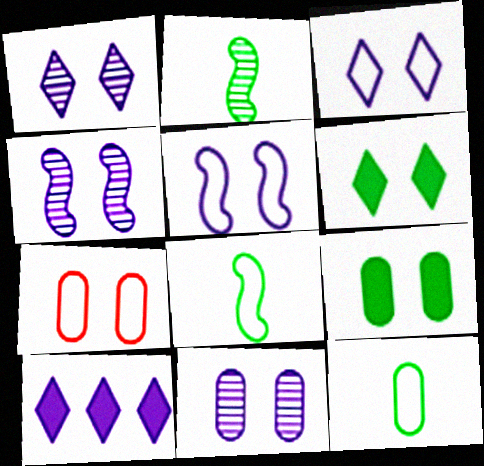[[1, 4, 11], 
[2, 7, 10], 
[4, 6, 7], 
[7, 9, 11]]